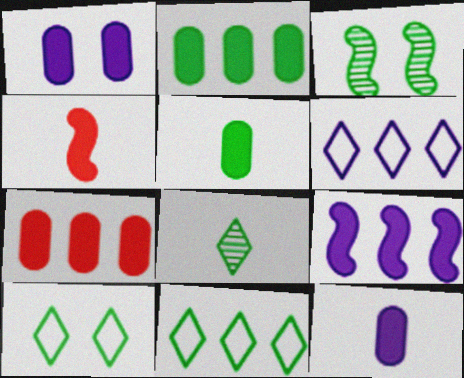[[1, 5, 7], 
[3, 5, 11]]